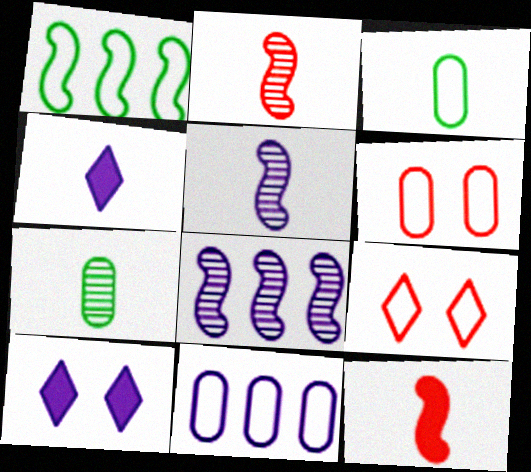[[2, 3, 4], 
[3, 6, 11], 
[5, 10, 11]]